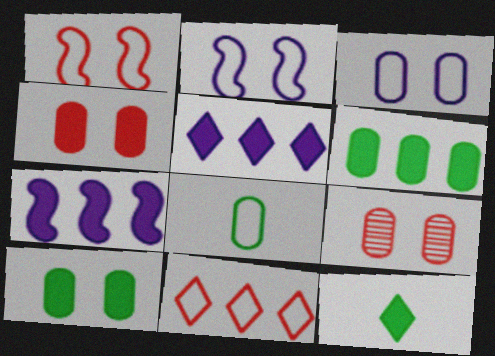[[2, 8, 11], 
[3, 9, 10], 
[4, 7, 12]]